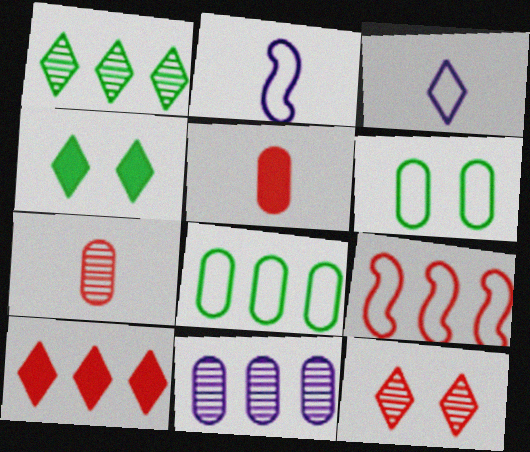[[3, 6, 9], 
[5, 6, 11], 
[5, 9, 12]]